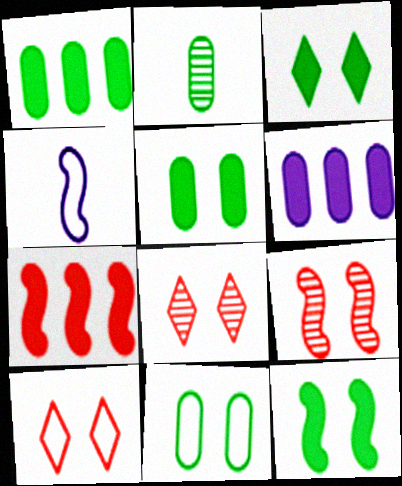[[1, 2, 11], 
[1, 4, 8], 
[3, 5, 12]]